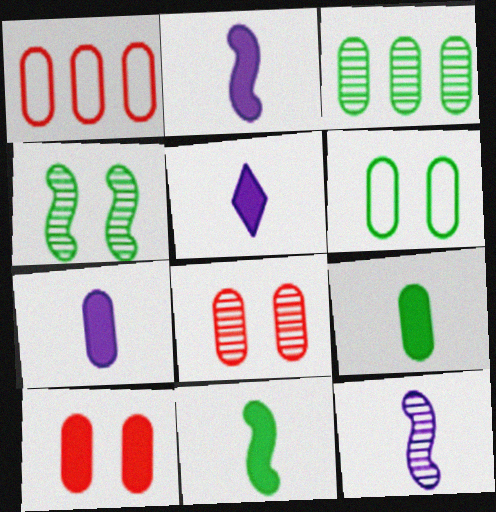[[1, 4, 5], 
[2, 5, 7], 
[3, 6, 9]]